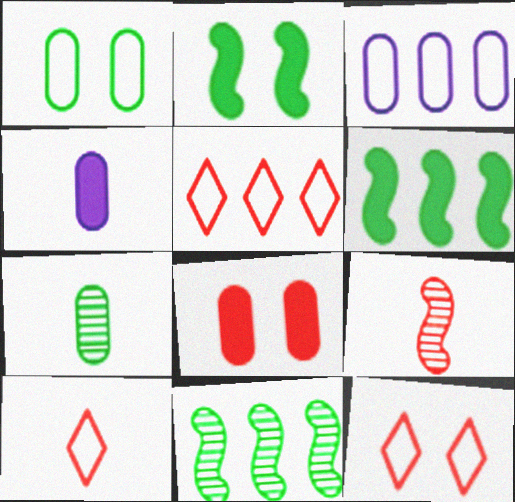[[3, 7, 8], 
[4, 11, 12], 
[5, 8, 9], 
[5, 10, 12]]